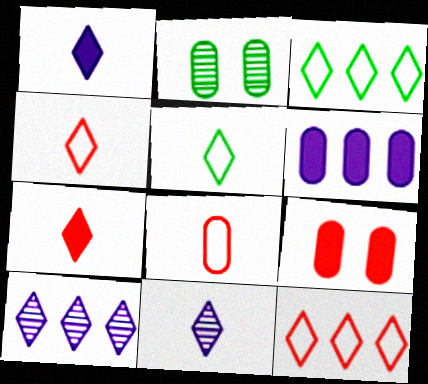[[2, 6, 8], 
[5, 7, 11]]